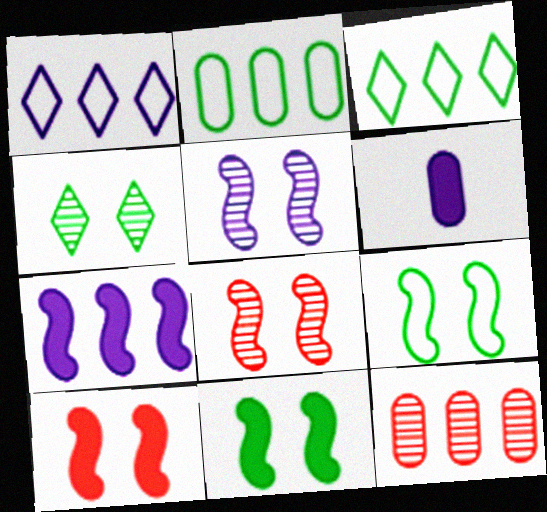[[1, 5, 6], 
[3, 6, 8], 
[3, 7, 12], 
[5, 9, 10]]